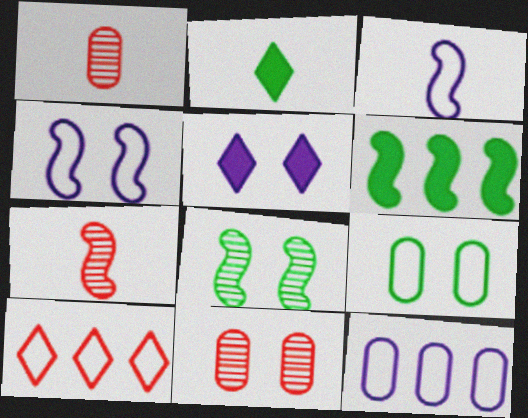[[1, 2, 3], 
[3, 9, 10], 
[4, 6, 7]]